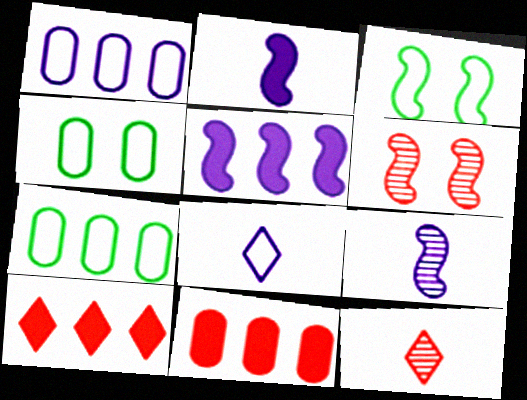[[4, 5, 12], 
[4, 9, 10]]